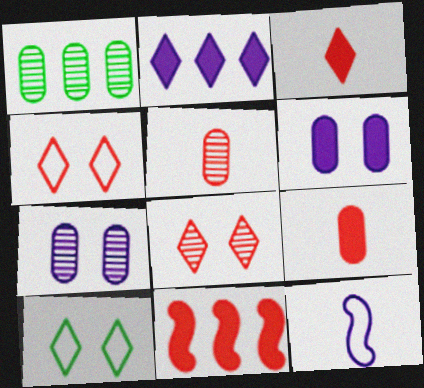[[1, 5, 7], 
[2, 7, 12], 
[4, 5, 11]]